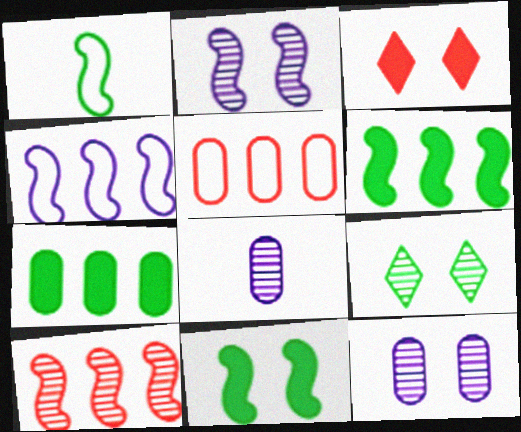[[1, 7, 9], 
[4, 6, 10], 
[8, 9, 10]]